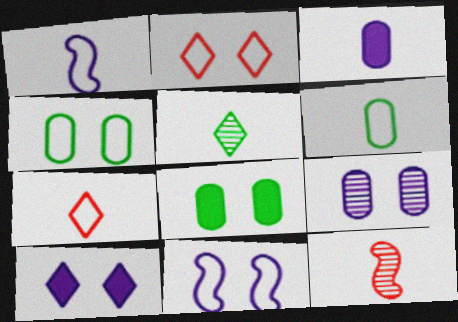[[1, 6, 7], 
[2, 4, 11], 
[9, 10, 11]]